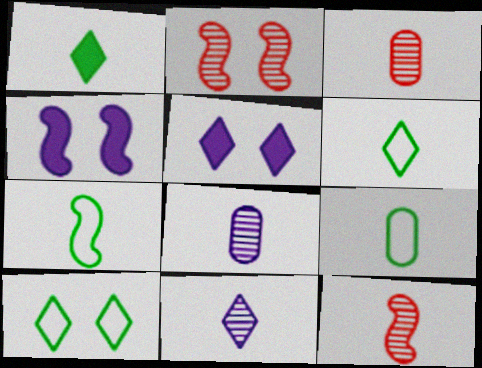[[6, 7, 9]]